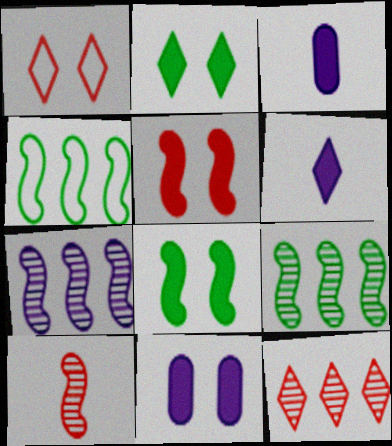[[1, 3, 9], 
[2, 5, 11]]